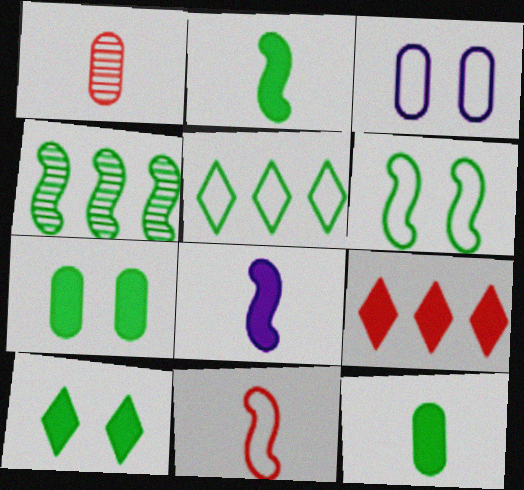[[2, 4, 6], 
[3, 5, 11], 
[7, 8, 9]]